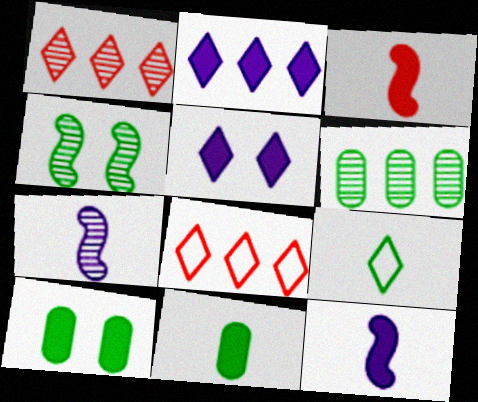[[1, 5, 9], 
[2, 3, 10], 
[7, 8, 10]]